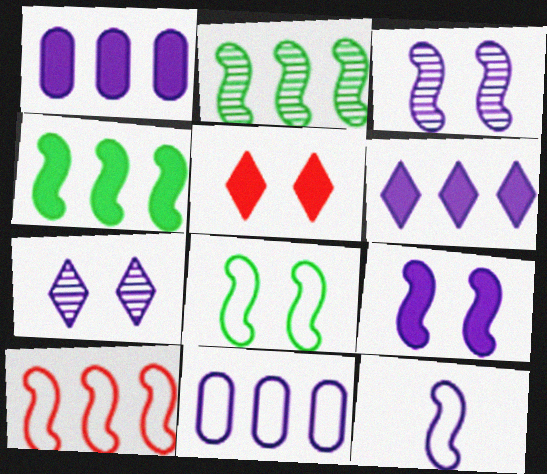[[1, 7, 12], 
[8, 10, 12]]